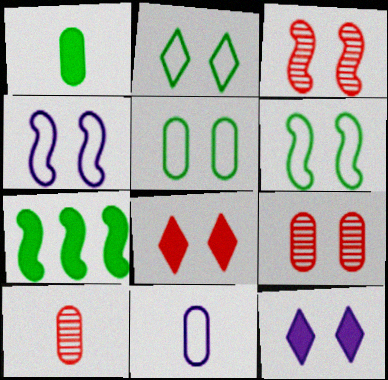[[1, 10, 11], 
[2, 5, 6], 
[3, 5, 12], 
[6, 9, 12]]